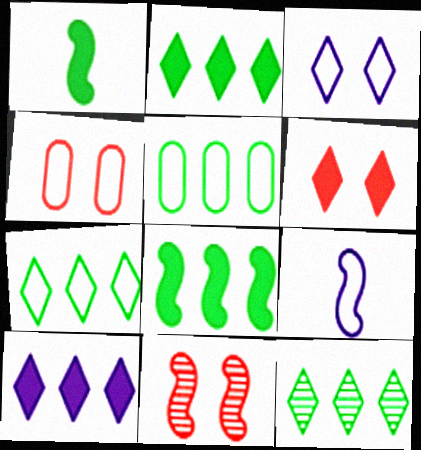[[2, 7, 12], 
[4, 6, 11], 
[4, 7, 9], 
[5, 8, 12], 
[8, 9, 11]]